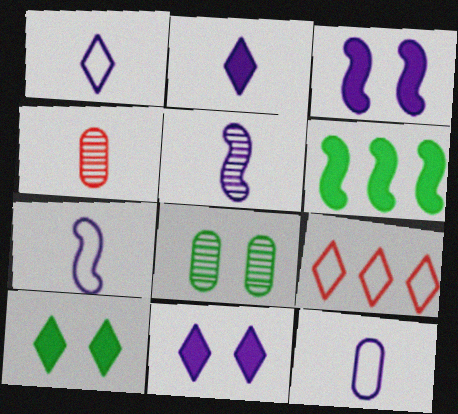[[1, 7, 12], 
[2, 5, 12]]